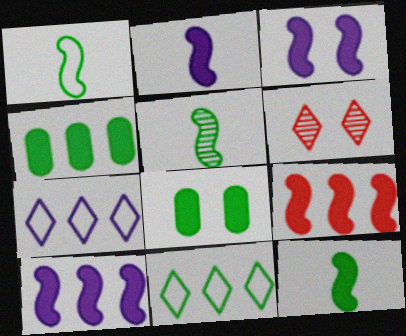[[1, 5, 12], 
[2, 3, 10], 
[3, 9, 12], 
[5, 8, 11]]